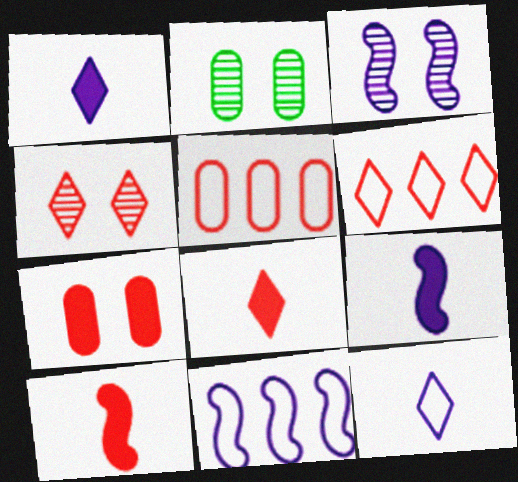[[2, 3, 4], 
[2, 6, 9], 
[2, 8, 11], 
[3, 9, 11], 
[4, 5, 10], 
[4, 6, 8]]